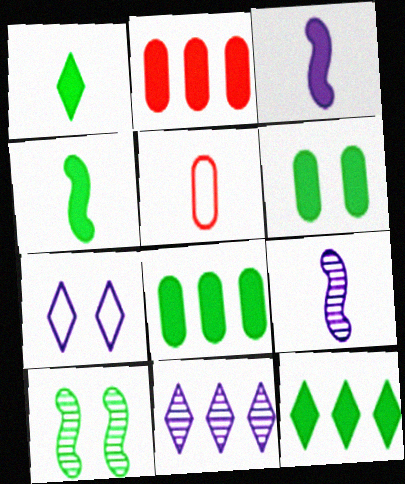[[1, 5, 9], 
[4, 6, 12]]